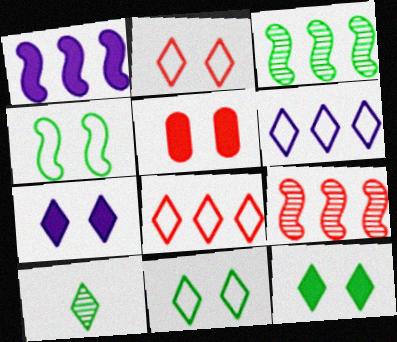[[7, 8, 10]]